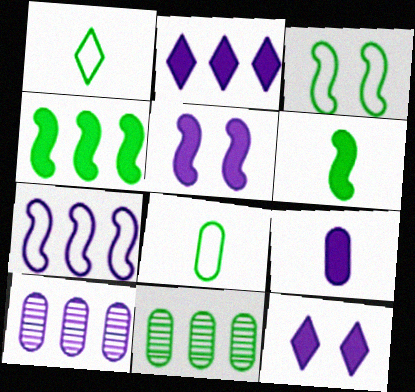[[2, 5, 9], 
[2, 7, 10]]